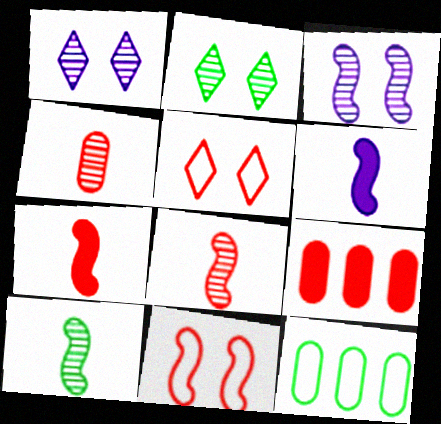[[1, 7, 12], 
[5, 8, 9]]